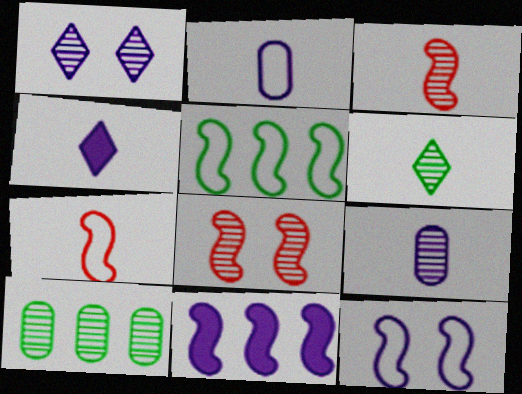[[1, 2, 11], 
[1, 3, 10], 
[3, 6, 9], 
[5, 7, 12]]